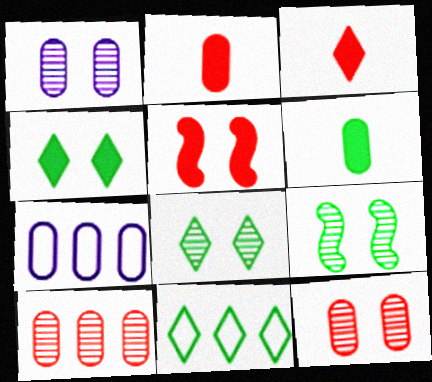[[3, 7, 9], 
[6, 7, 12], 
[6, 9, 11]]